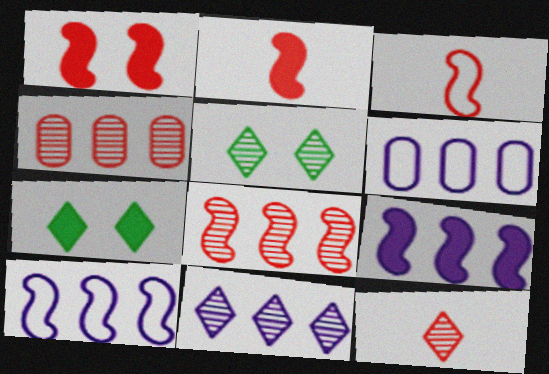[[1, 3, 8], 
[2, 5, 6], 
[5, 11, 12], 
[6, 9, 11]]